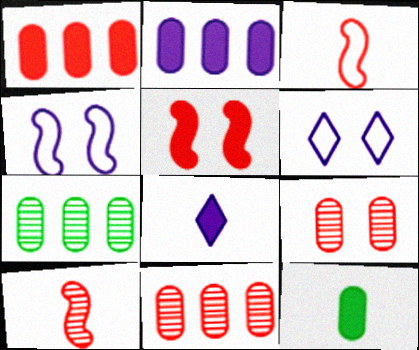[]